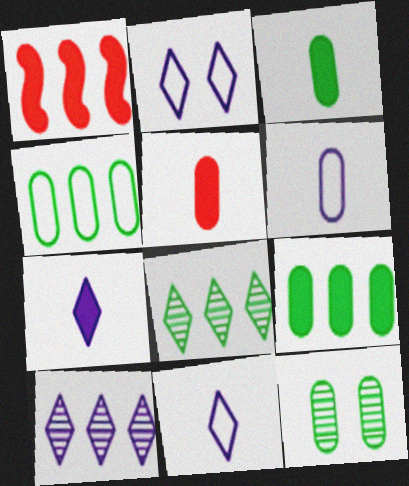[[1, 4, 10], 
[1, 11, 12], 
[2, 7, 10], 
[3, 4, 12]]